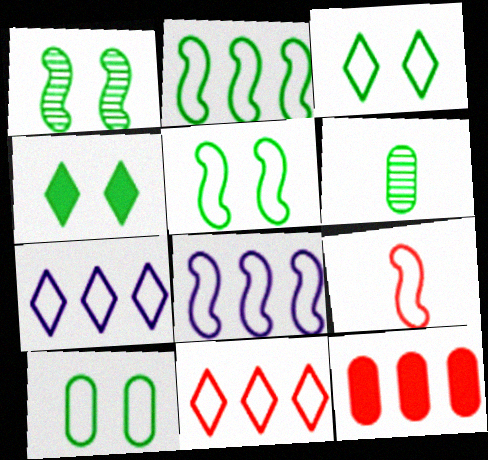[[1, 4, 10], 
[2, 4, 6], 
[3, 5, 10], 
[5, 8, 9], 
[7, 9, 10]]